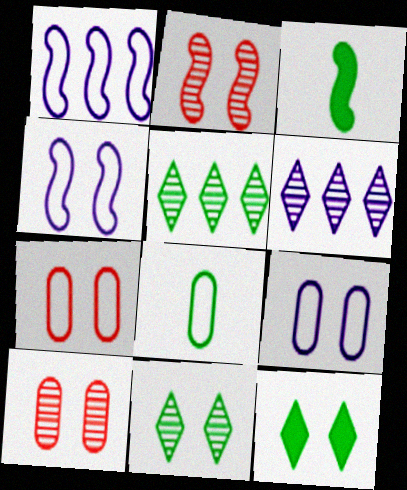[[1, 2, 3], 
[2, 9, 12], 
[3, 6, 7], 
[4, 10, 12]]